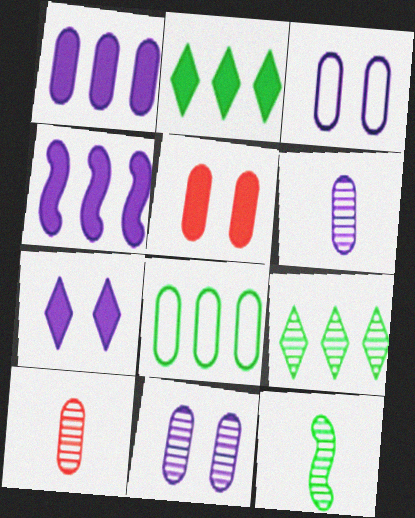[[1, 3, 6], 
[5, 6, 8]]